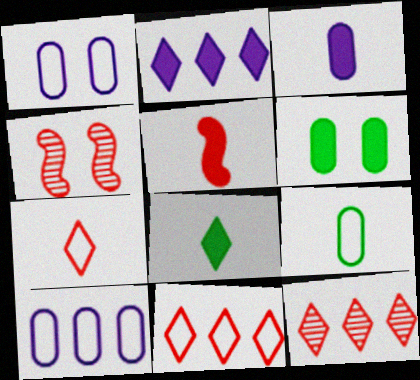[[2, 4, 9], 
[2, 5, 6], 
[3, 5, 8], 
[4, 8, 10]]